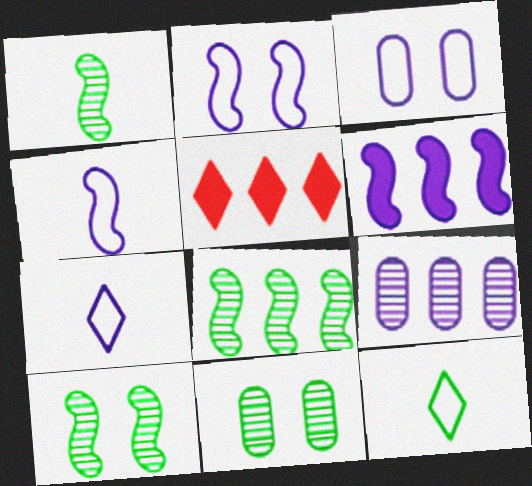[[1, 3, 5], 
[1, 8, 10], 
[4, 5, 11]]